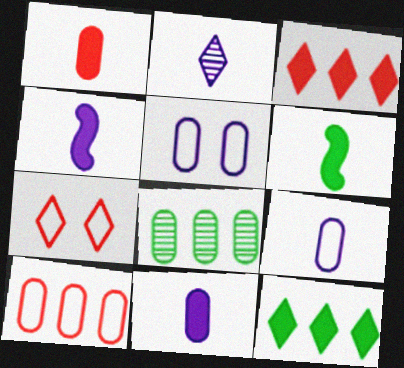[[1, 5, 8], 
[2, 4, 9], 
[2, 7, 12], 
[4, 7, 8]]